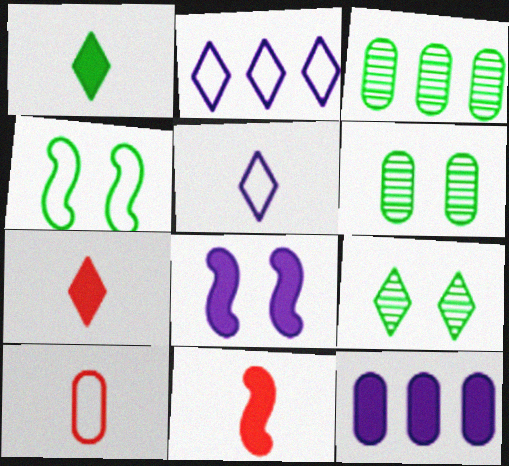[[1, 3, 4], 
[2, 4, 10], 
[2, 6, 11], 
[2, 7, 9], 
[6, 10, 12]]